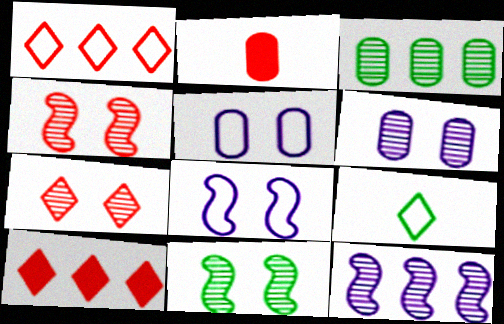[[1, 2, 4], 
[2, 3, 5], 
[6, 7, 11]]